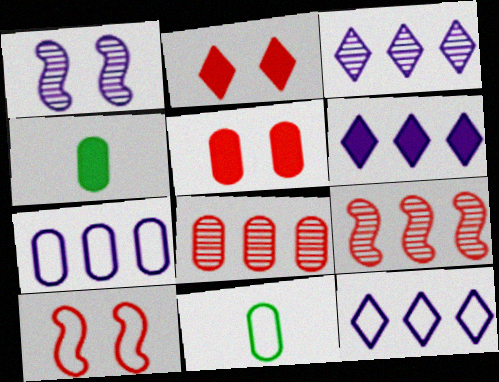[[3, 4, 10], 
[3, 6, 12], 
[10, 11, 12]]